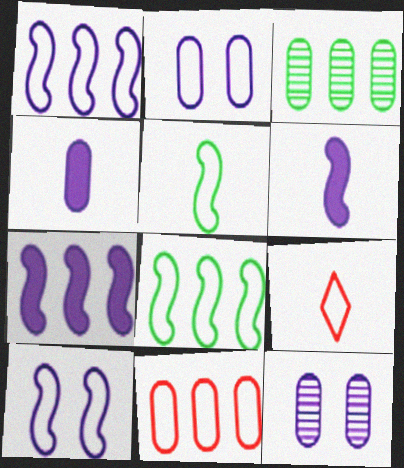[[2, 8, 9]]